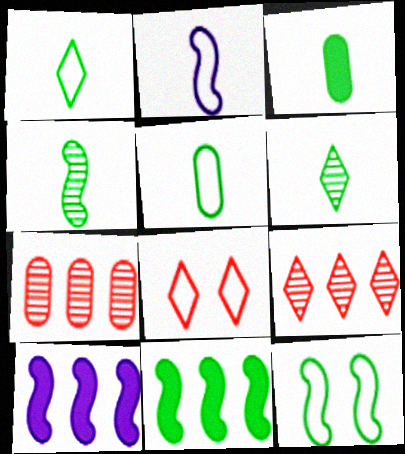[[1, 3, 4], 
[4, 11, 12]]